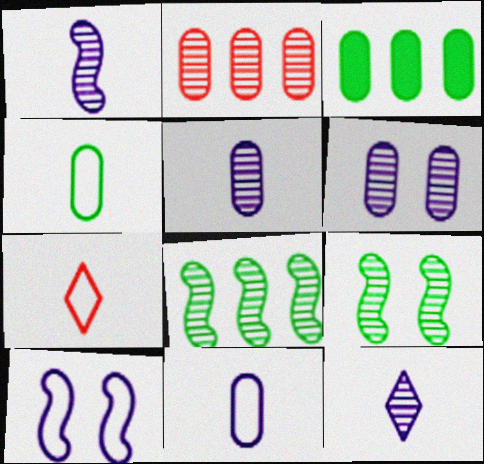[[1, 5, 12], 
[2, 9, 12]]